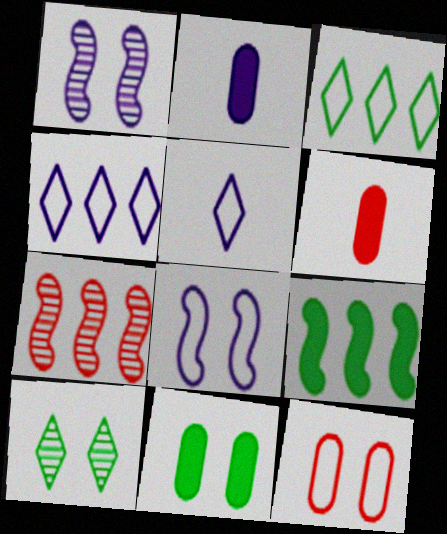[[1, 2, 4], 
[1, 3, 6], 
[5, 7, 11]]